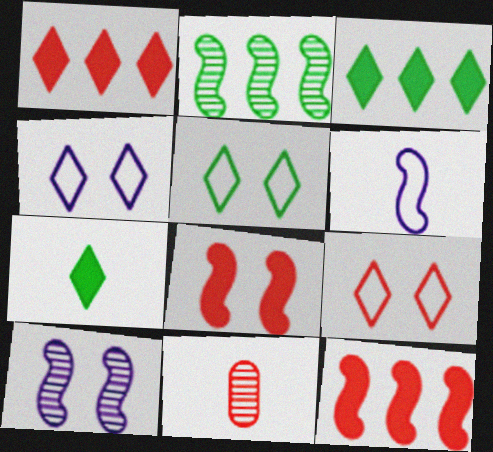[[2, 6, 8], 
[4, 5, 9], 
[6, 7, 11], 
[9, 11, 12]]